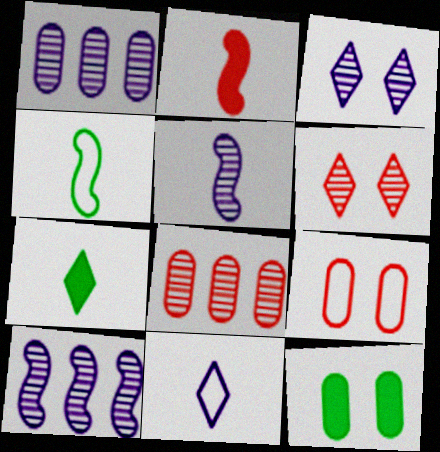[[1, 3, 5], 
[2, 4, 5], 
[7, 9, 10]]